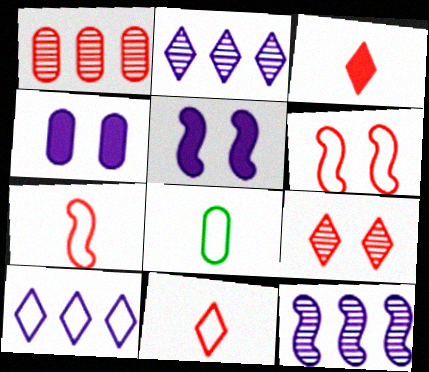[[1, 3, 6], 
[1, 4, 8], 
[6, 8, 10]]